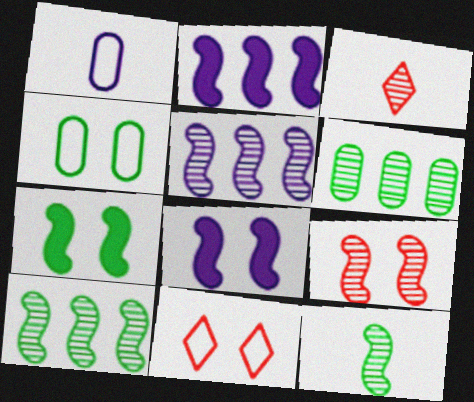[[2, 3, 4], 
[5, 9, 12]]